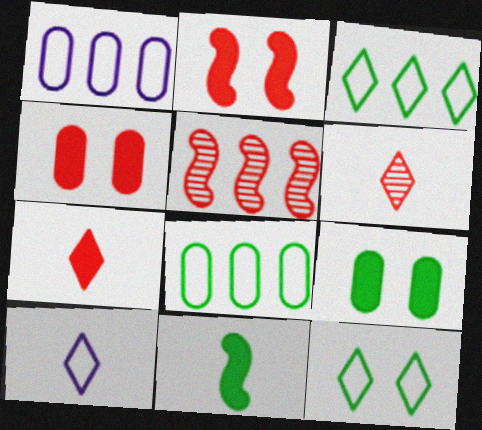[[5, 9, 10]]